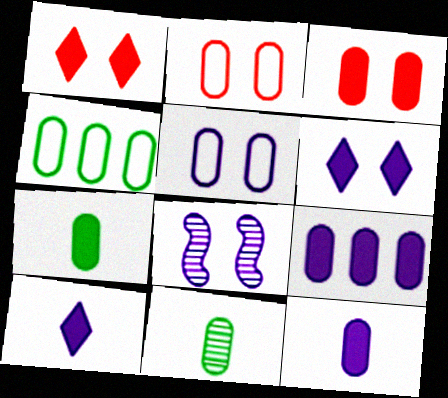[[2, 9, 11], 
[3, 7, 9], 
[5, 6, 8]]